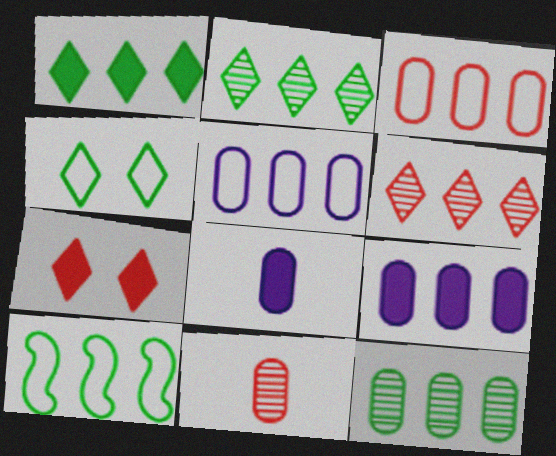[[1, 10, 12], 
[3, 9, 12], 
[6, 9, 10]]